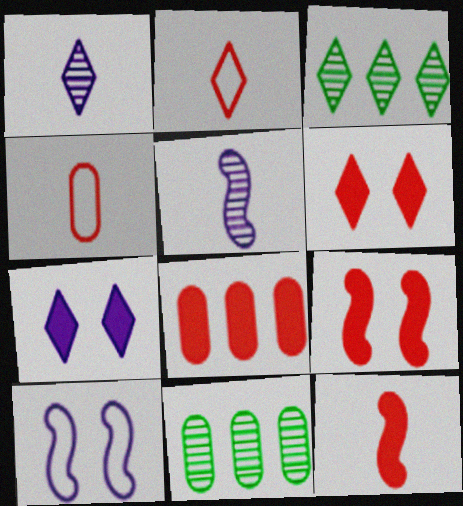[[2, 3, 7], 
[6, 8, 12]]